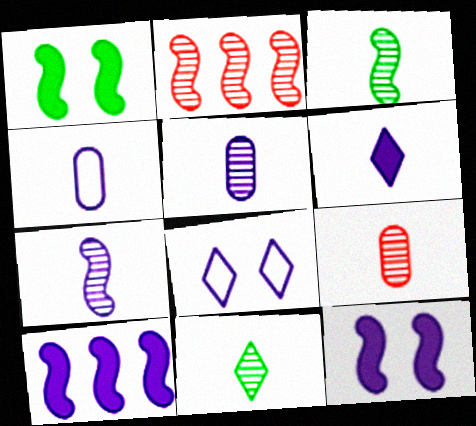[[4, 6, 7], 
[5, 8, 10], 
[7, 9, 11]]